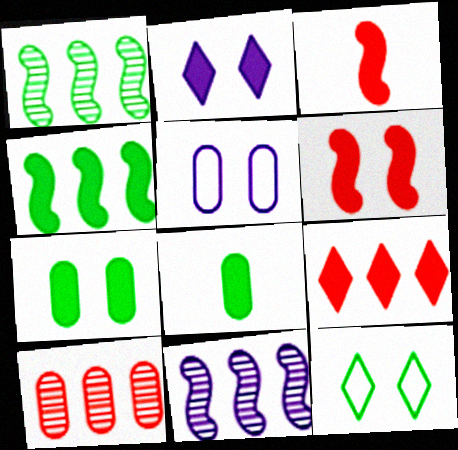[[1, 8, 12], 
[2, 6, 7], 
[5, 8, 10]]